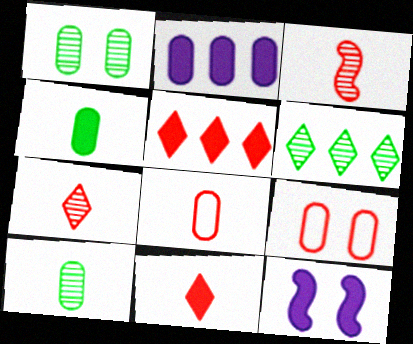[[1, 2, 8], 
[2, 9, 10], 
[3, 5, 9], 
[3, 8, 11], 
[4, 5, 12], 
[6, 8, 12]]